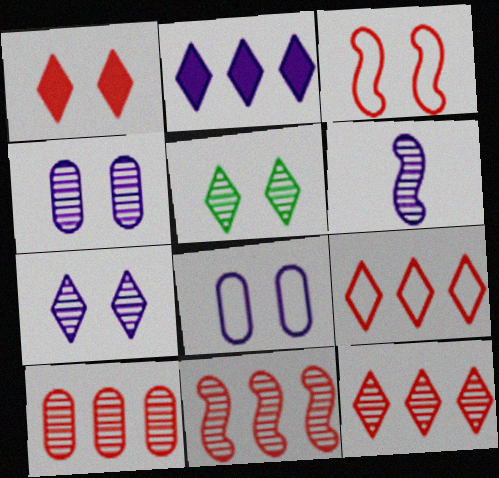[[2, 6, 8], 
[5, 6, 10], 
[10, 11, 12]]